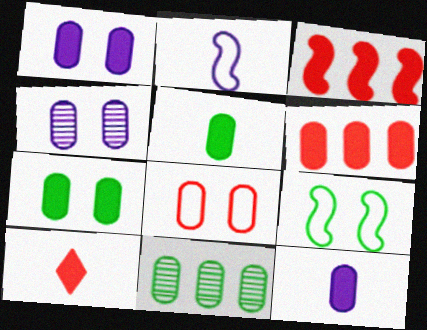[[1, 5, 6], 
[4, 7, 8], 
[6, 7, 12], 
[8, 11, 12]]